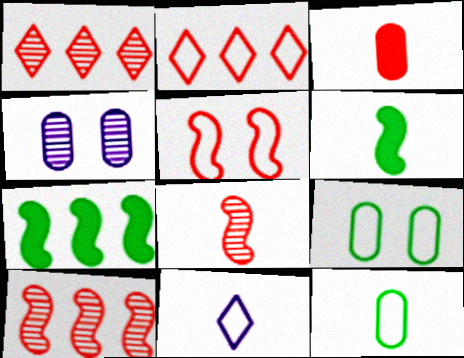[[1, 3, 5], 
[2, 4, 6]]